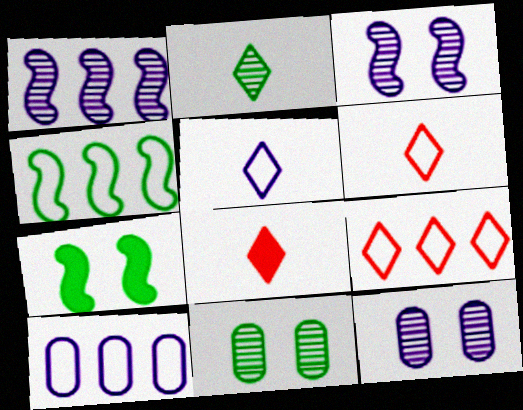[[2, 5, 8], 
[4, 8, 12], 
[4, 9, 10]]